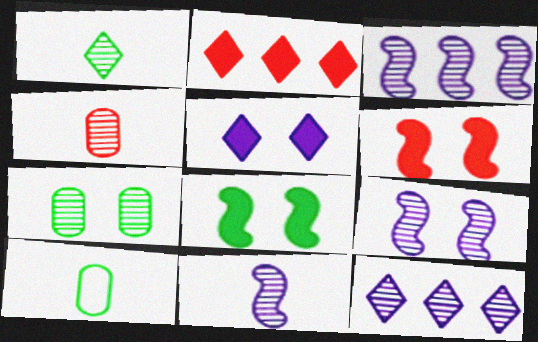[[1, 4, 11], 
[2, 9, 10], 
[3, 9, 11], 
[6, 10, 12]]